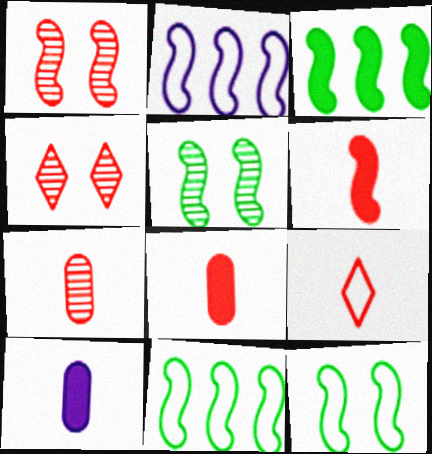[[2, 5, 6], 
[4, 10, 11], 
[6, 7, 9]]